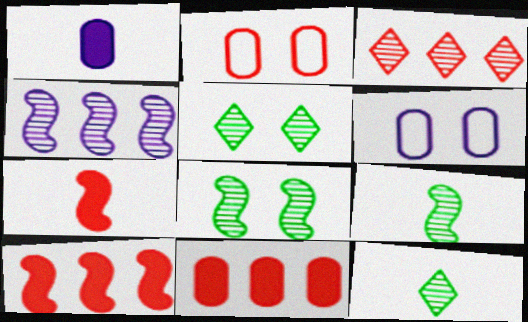[[2, 3, 7], 
[6, 10, 12]]